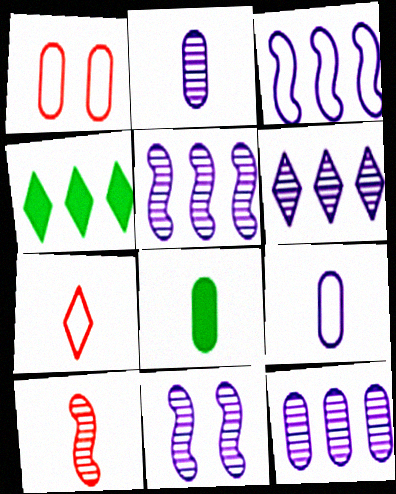[[1, 8, 12], 
[2, 6, 11], 
[5, 6, 12]]